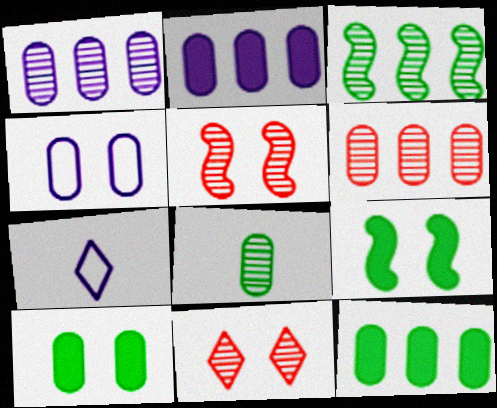[[4, 9, 11], 
[5, 7, 12], 
[6, 7, 9]]